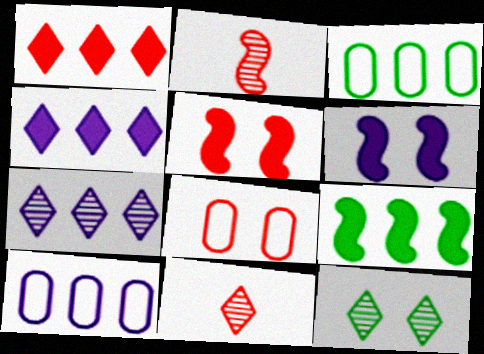[[1, 2, 8], 
[3, 6, 11], 
[6, 8, 12], 
[7, 11, 12]]